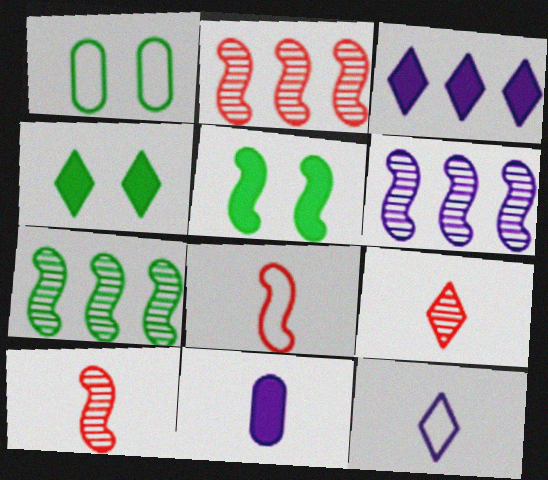[[1, 3, 10], 
[2, 6, 7], 
[5, 6, 8]]